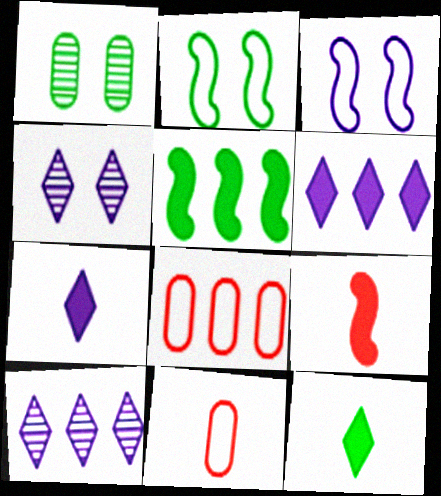[[4, 5, 11], 
[5, 8, 10]]